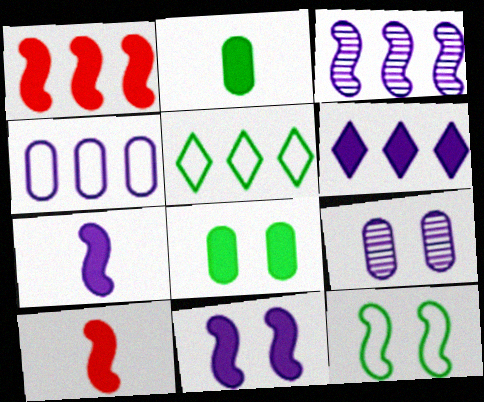[[3, 4, 6], 
[3, 10, 12], 
[5, 9, 10], 
[6, 8, 10]]